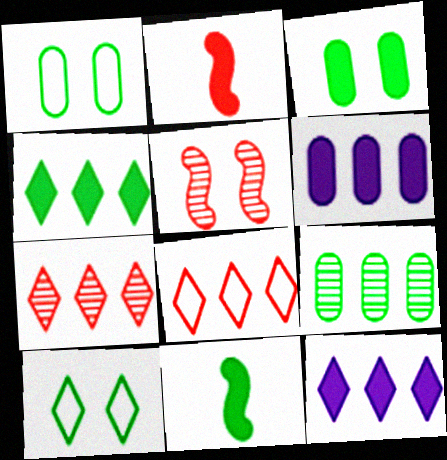[[2, 3, 12], 
[3, 4, 11], 
[9, 10, 11]]